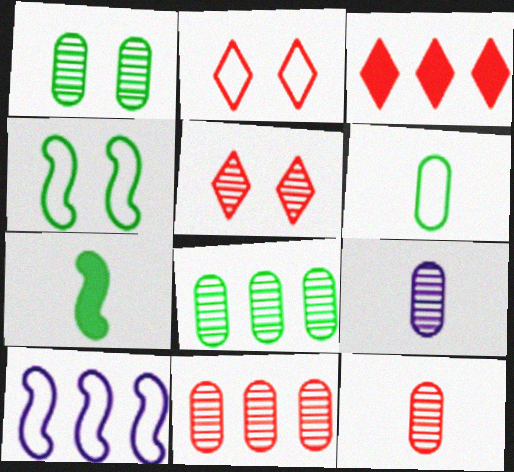[[1, 9, 11], 
[2, 6, 10], 
[3, 4, 9], 
[3, 8, 10]]